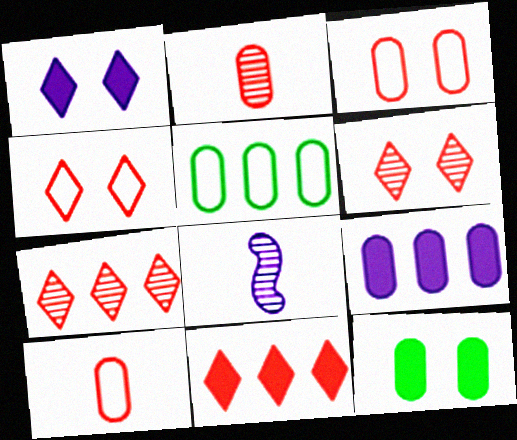[]